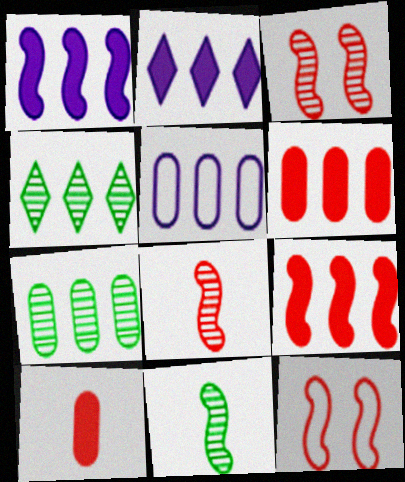[[1, 11, 12], 
[4, 5, 9], 
[5, 6, 7], 
[8, 9, 12]]